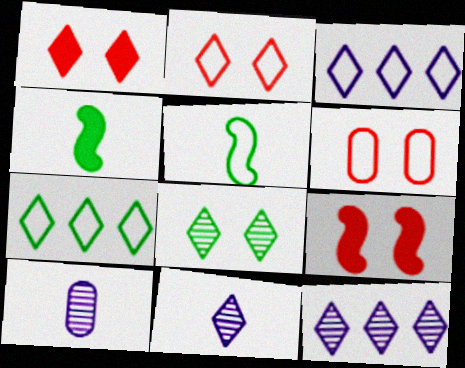[[1, 7, 11], 
[3, 5, 6], 
[4, 6, 12], 
[7, 9, 10]]